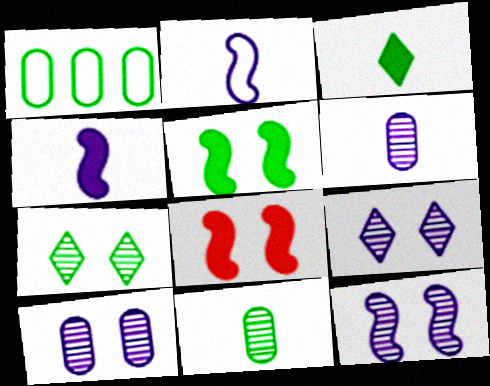[[9, 10, 12]]